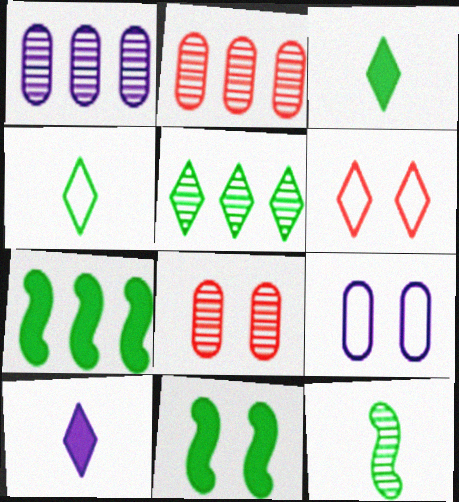[[5, 6, 10]]